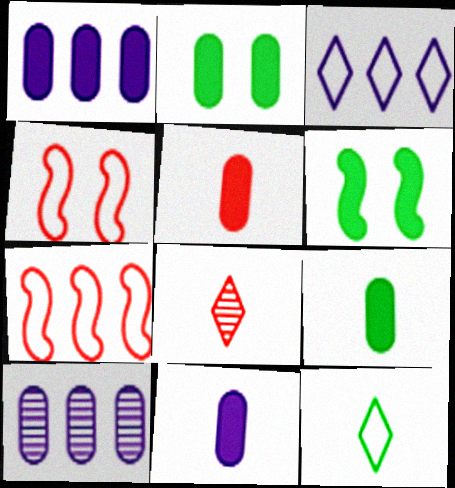[[1, 2, 5], 
[5, 9, 11]]